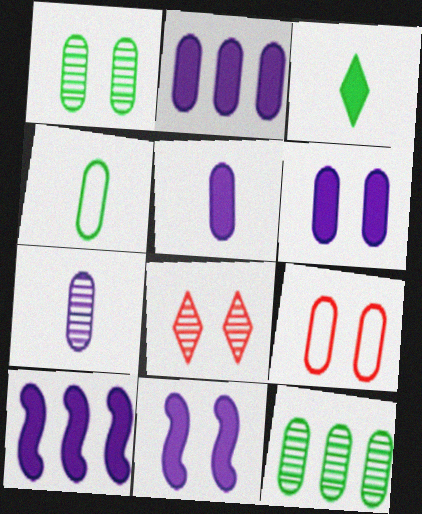[[1, 6, 9], 
[2, 5, 6], 
[4, 8, 10], 
[5, 9, 12]]